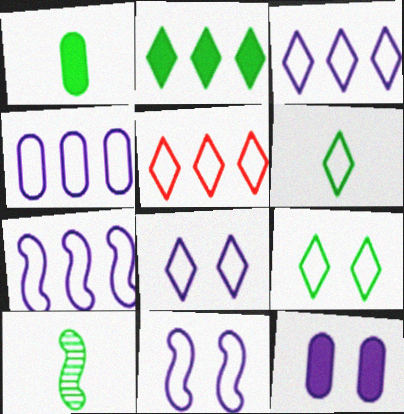[[1, 6, 10], 
[3, 4, 7], 
[5, 6, 8], 
[5, 10, 12]]